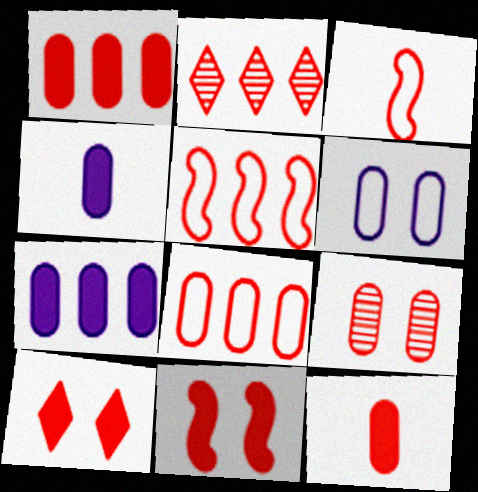[[1, 2, 5], 
[8, 9, 12]]